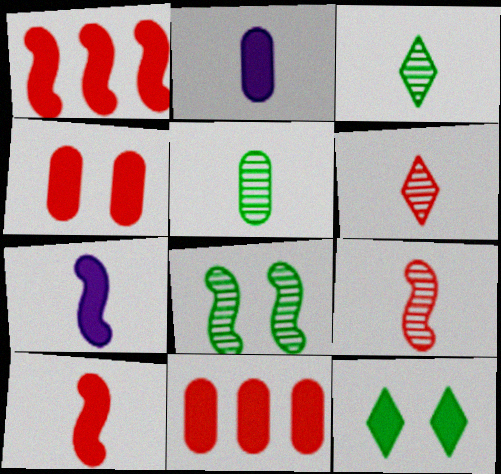[[1, 2, 12], 
[7, 11, 12]]